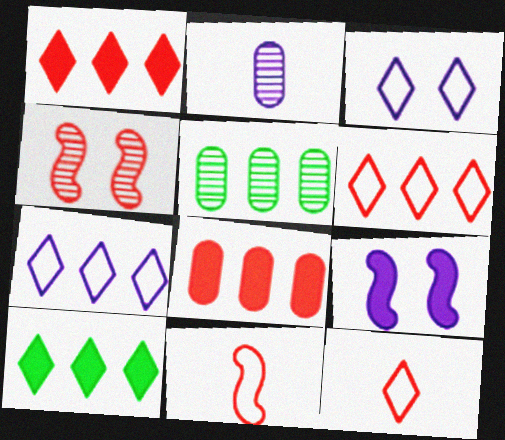[[2, 7, 9], 
[4, 8, 12], 
[5, 9, 12]]